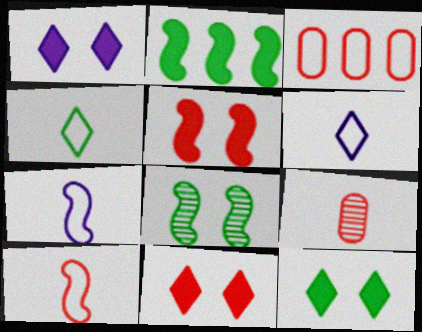[[1, 11, 12]]